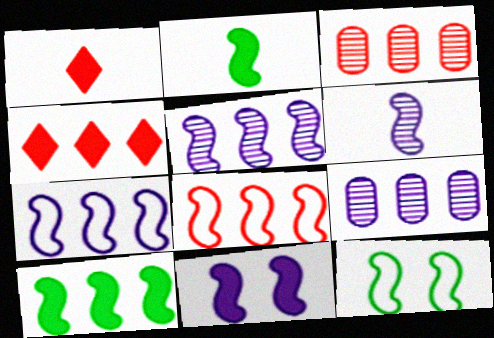[[1, 9, 12], 
[3, 4, 8], 
[5, 8, 10], 
[6, 7, 11]]